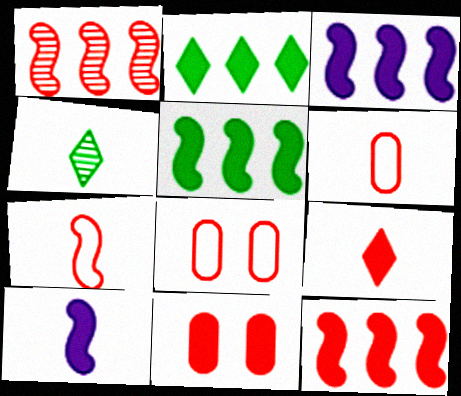[[1, 8, 9], 
[2, 10, 11], 
[3, 4, 8], 
[3, 5, 12], 
[4, 6, 10], 
[9, 11, 12]]